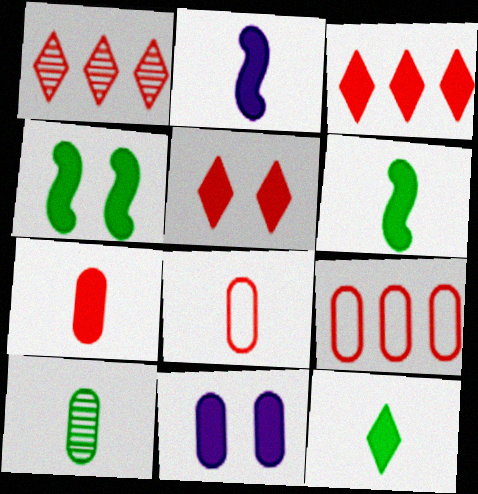[[2, 7, 12], 
[3, 6, 11], 
[4, 5, 11], 
[9, 10, 11]]